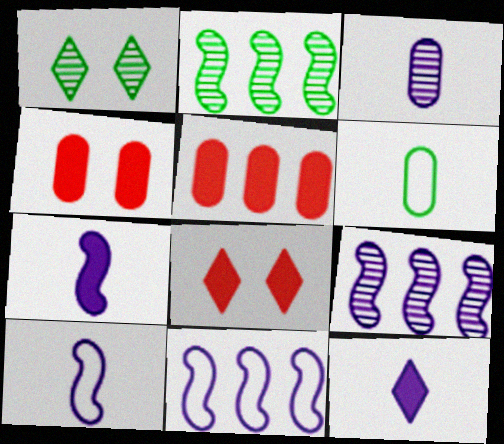[[1, 5, 10], 
[3, 10, 12], 
[6, 8, 9]]